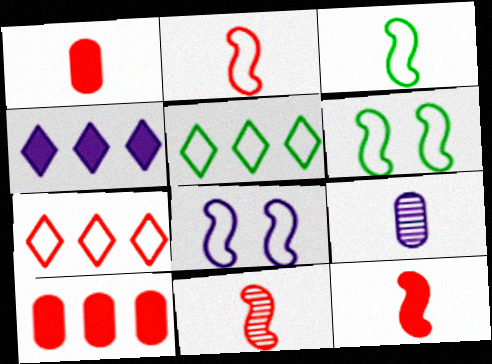[[2, 11, 12], 
[4, 8, 9]]